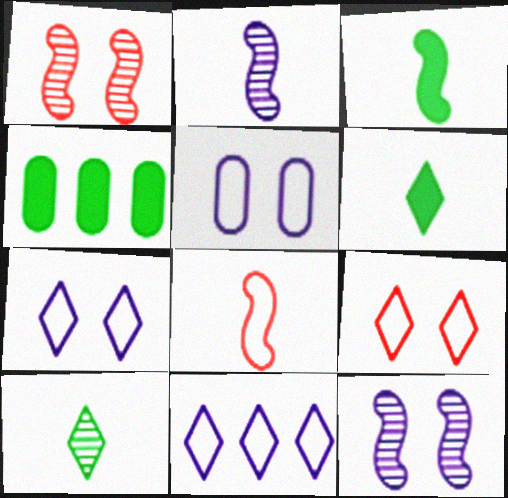[[2, 3, 8], 
[2, 4, 9]]